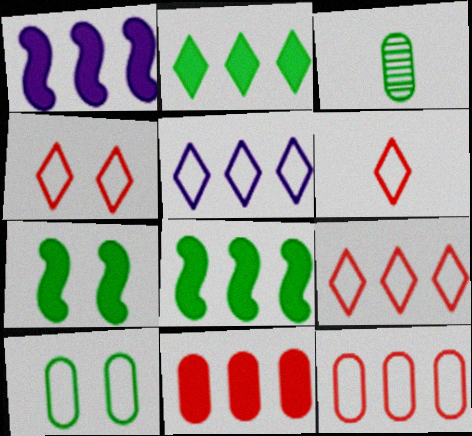[[1, 2, 11], 
[1, 3, 4], 
[4, 6, 9]]